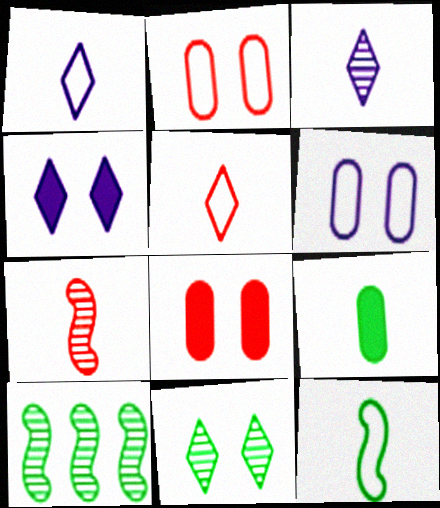[[1, 7, 9], 
[1, 8, 10]]